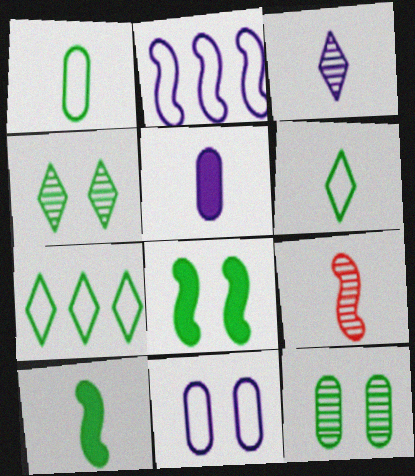[[2, 8, 9], 
[5, 6, 9], 
[7, 10, 12]]